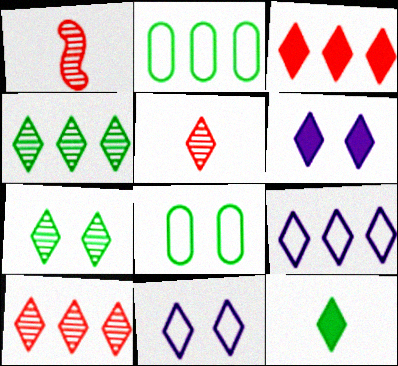[[1, 2, 6], 
[3, 4, 9], 
[3, 6, 12], 
[10, 11, 12]]